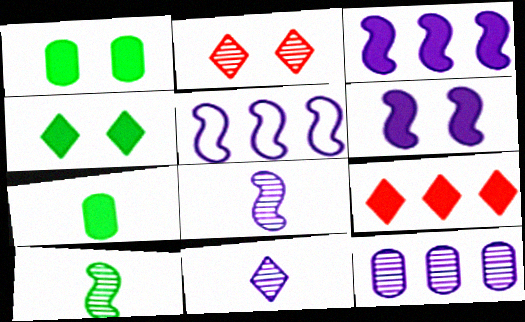[[2, 5, 7], 
[2, 10, 12], 
[5, 6, 8], 
[6, 7, 9]]